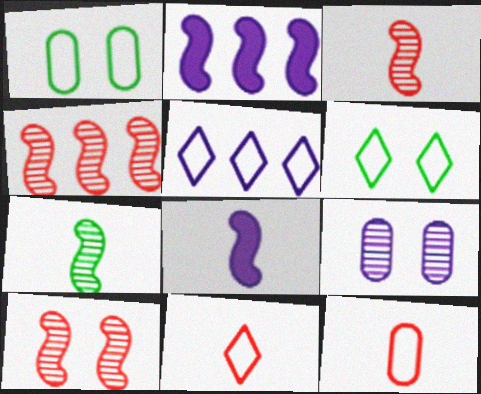[[3, 4, 10], 
[5, 6, 11], 
[5, 8, 9]]